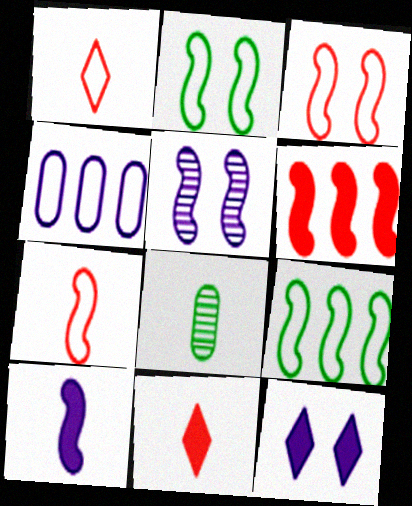[[1, 2, 4], 
[1, 8, 10]]